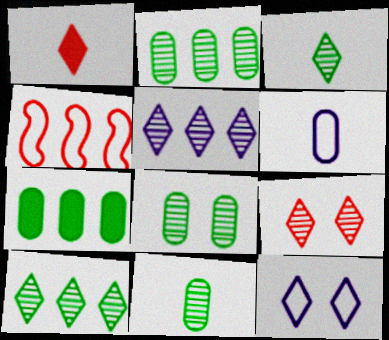[[1, 10, 12], 
[2, 8, 11], 
[3, 5, 9], 
[4, 5, 7]]